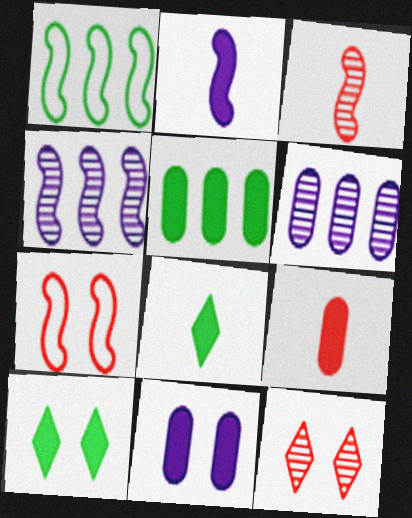[[2, 8, 9], 
[5, 9, 11], 
[6, 7, 8]]